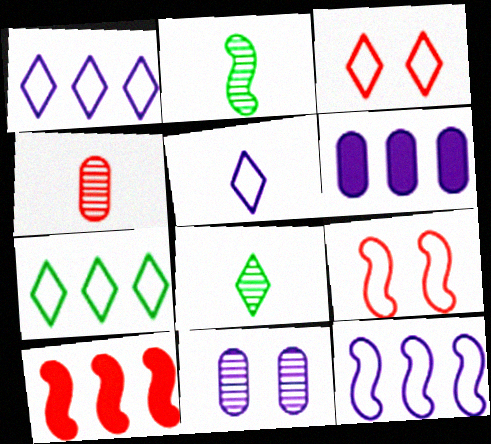[[2, 3, 6], 
[3, 4, 10], 
[3, 5, 7], 
[6, 8, 9]]